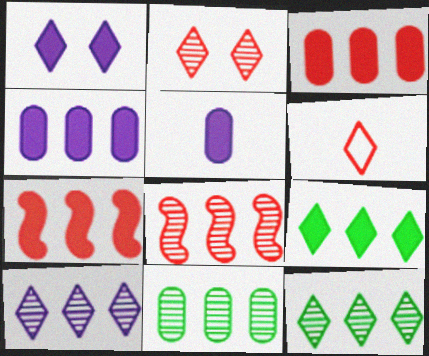[[1, 6, 12], 
[4, 7, 9], 
[8, 10, 11]]